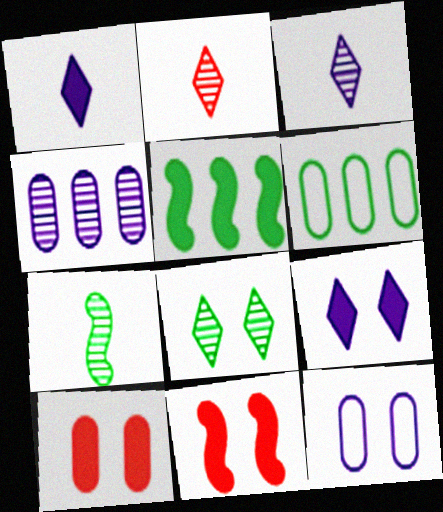[[1, 5, 10], 
[2, 5, 12], 
[3, 6, 11], 
[8, 11, 12]]